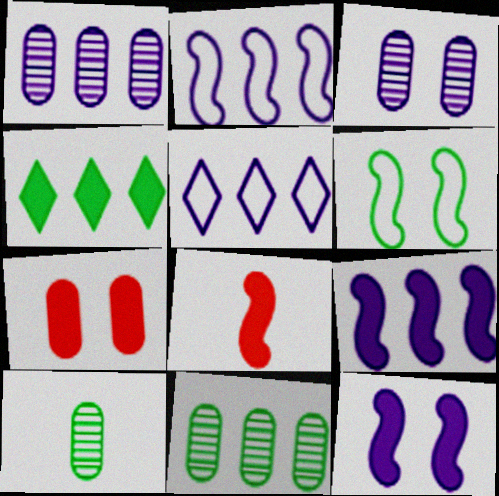[[1, 5, 9], 
[4, 6, 10]]